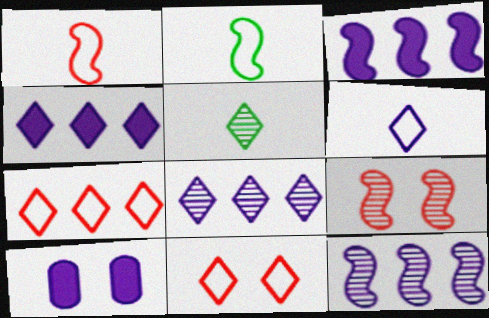[[2, 3, 9], 
[4, 5, 11], 
[6, 10, 12]]